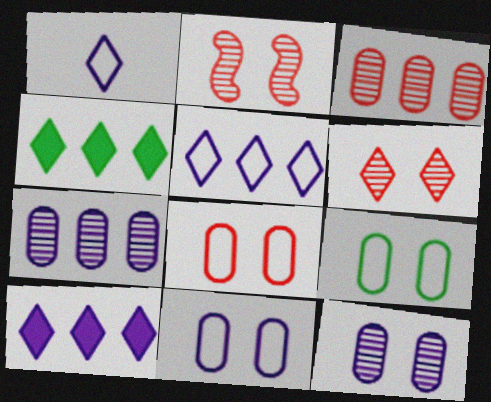[[1, 4, 6], 
[8, 9, 11]]